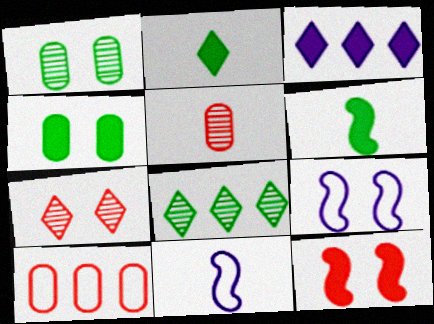[[2, 5, 11], 
[4, 7, 9]]